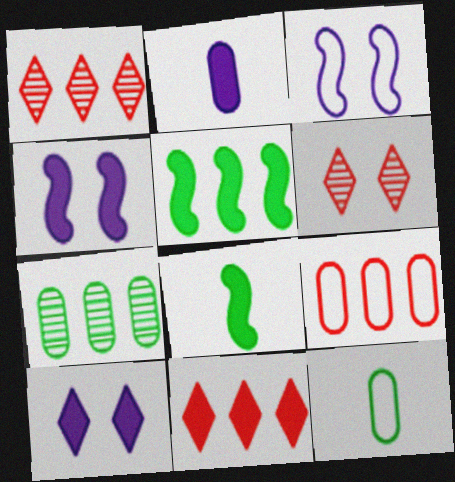[[1, 4, 12]]